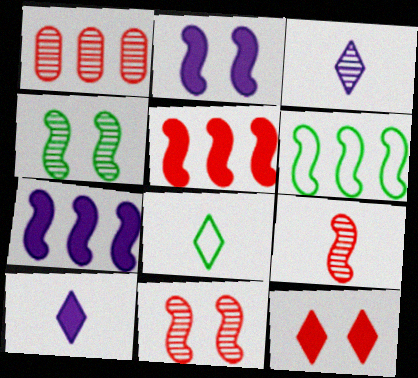[[1, 2, 8], 
[1, 3, 4], 
[2, 6, 9]]